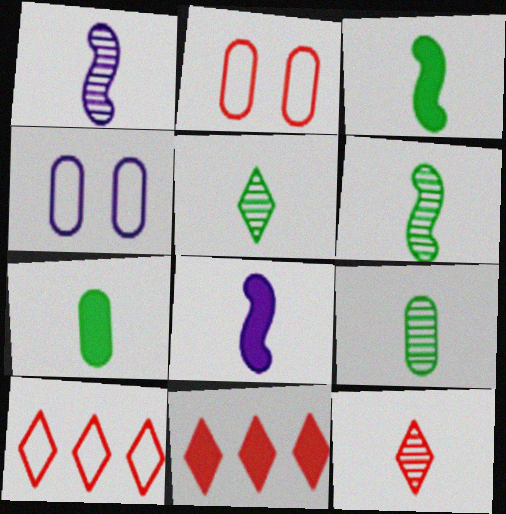[[1, 9, 12], 
[4, 6, 11], 
[5, 6, 9]]